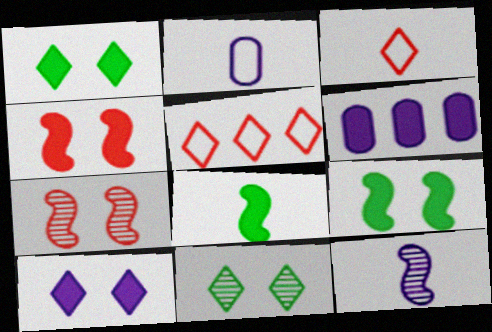[]